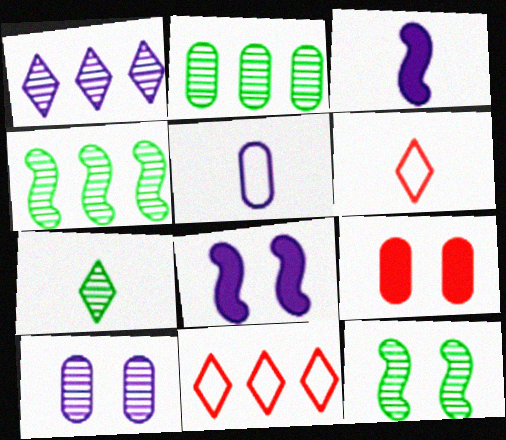[[1, 5, 8], 
[2, 5, 9], 
[2, 6, 8], 
[2, 7, 12]]